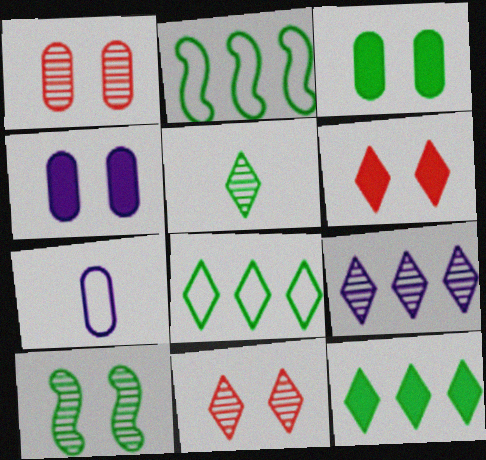[[2, 3, 5], 
[5, 9, 11]]